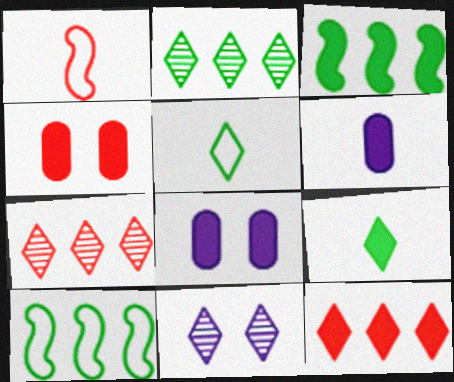[[1, 2, 8], 
[1, 4, 7], 
[5, 11, 12]]